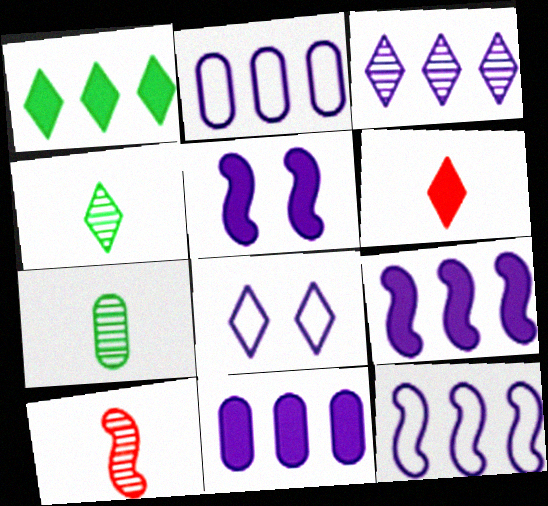[[2, 3, 9], 
[3, 11, 12]]